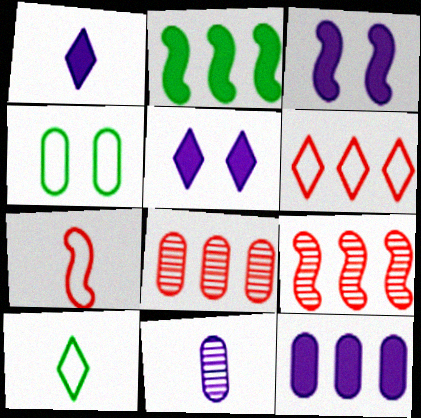[[1, 3, 12], 
[1, 4, 9], 
[3, 8, 10]]